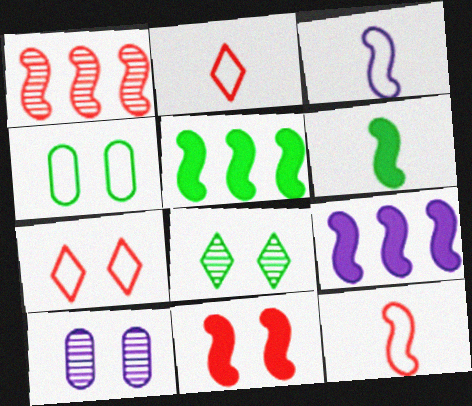[[1, 11, 12], 
[2, 5, 10], 
[6, 9, 11]]